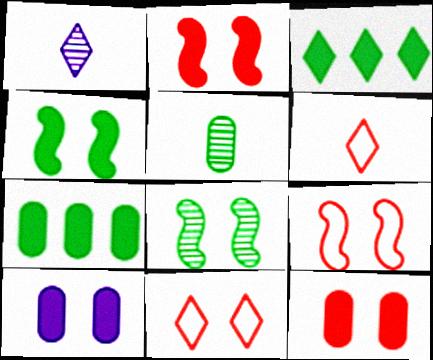[[1, 3, 11], 
[1, 7, 9], 
[8, 10, 11]]